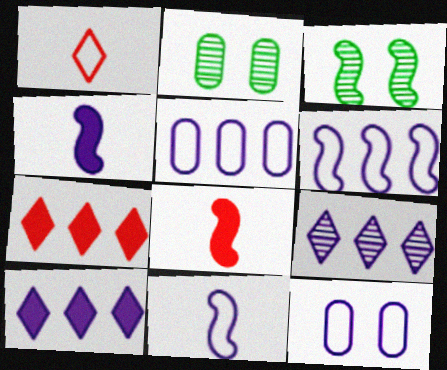[[2, 7, 11], 
[3, 6, 8], 
[4, 9, 12]]